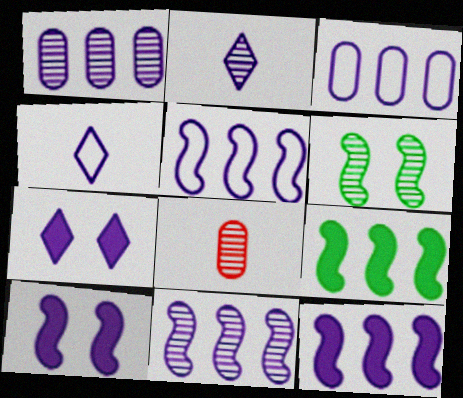[[1, 4, 10], 
[2, 3, 10], 
[5, 11, 12]]